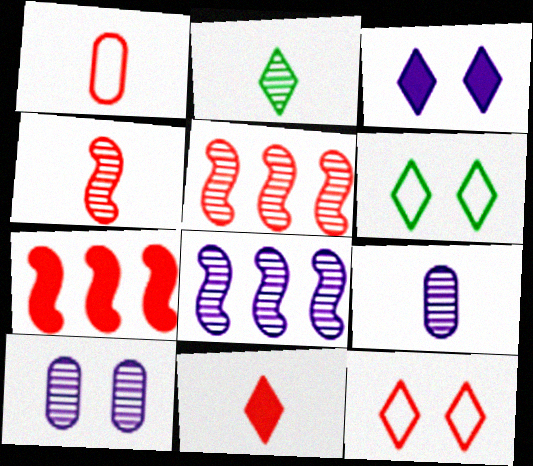[[1, 4, 11], 
[2, 4, 9], 
[2, 5, 10], 
[6, 7, 9]]